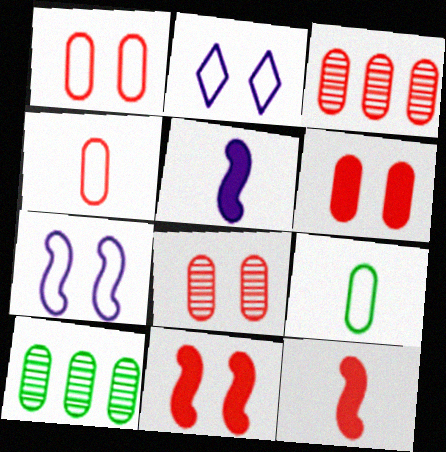[[1, 6, 8], 
[2, 10, 12], 
[3, 4, 6]]